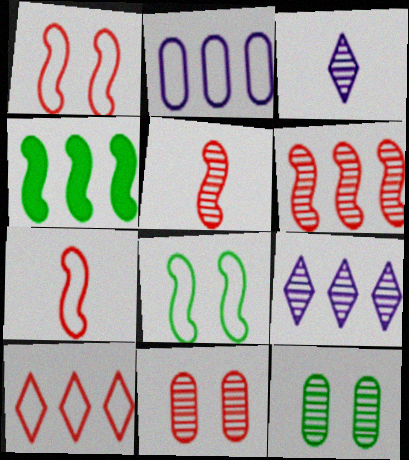[[3, 6, 12], 
[5, 9, 12]]